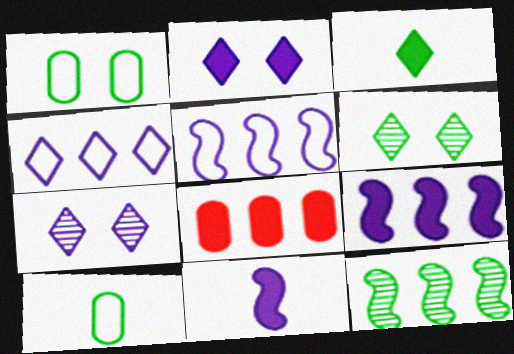[[1, 3, 12], 
[4, 8, 12]]